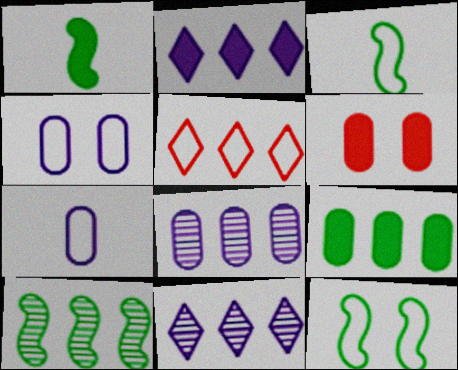[[1, 2, 6], 
[1, 10, 12], 
[3, 4, 5], 
[3, 6, 11], 
[5, 7, 12]]